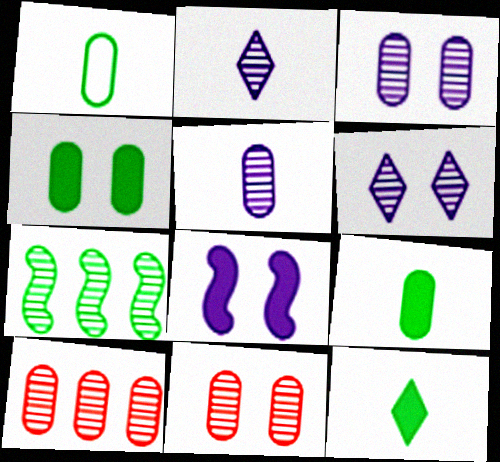[[2, 7, 11]]